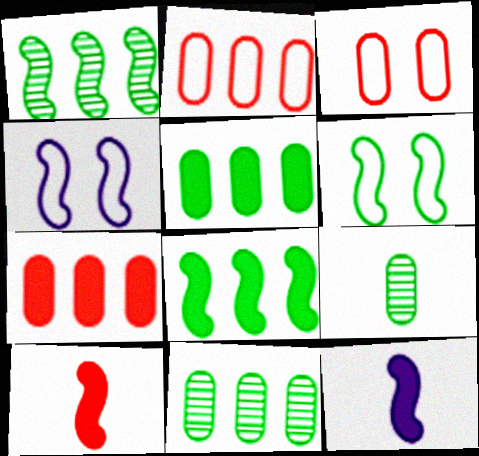[[1, 4, 10]]